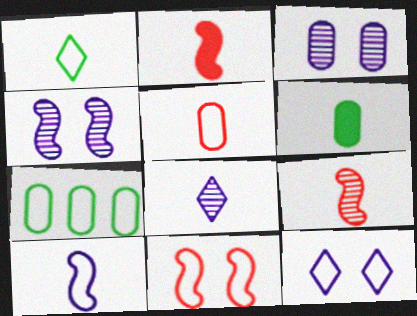[[1, 5, 10]]